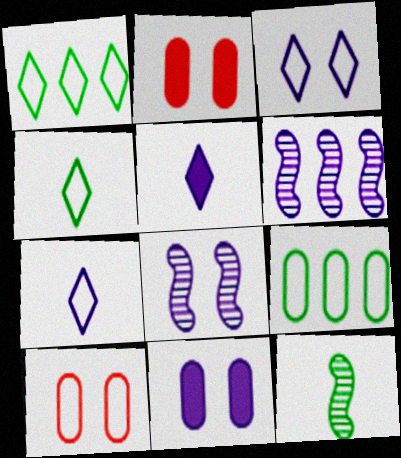[[2, 4, 6], 
[3, 8, 11], 
[6, 7, 11]]